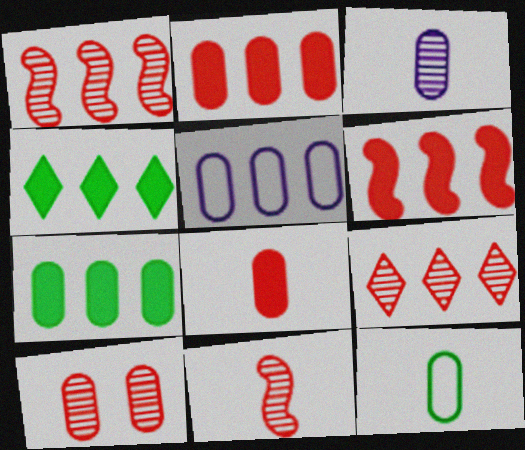[[1, 4, 5], 
[3, 8, 12], 
[9, 10, 11]]